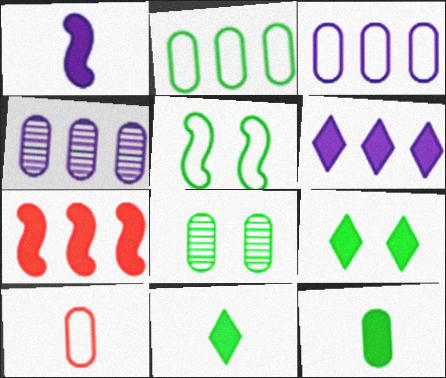[[2, 8, 12], 
[5, 8, 9]]